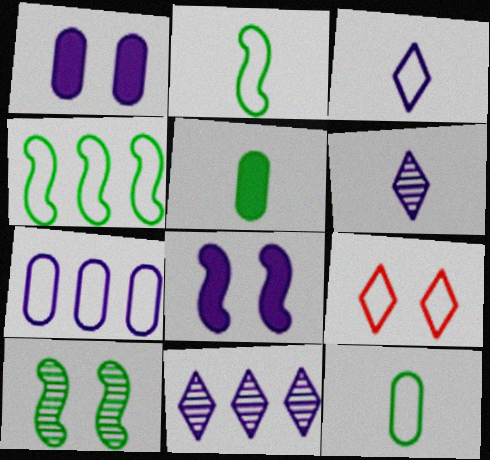[[1, 9, 10], 
[2, 7, 9], 
[6, 7, 8]]